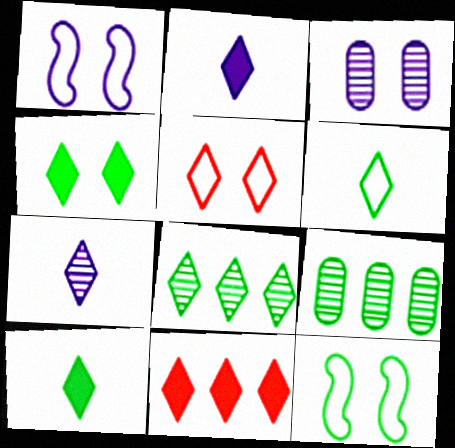[[2, 4, 11], 
[2, 5, 8], 
[4, 6, 8], 
[9, 10, 12]]